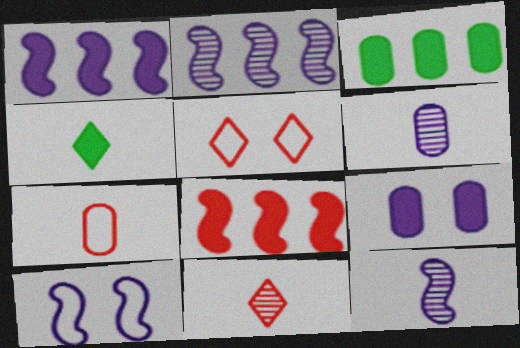[[1, 10, 12], 
[3, 5, 12], 
[3, 10, 11], 
[4, 7, 12], 
[4, 8, 9]]